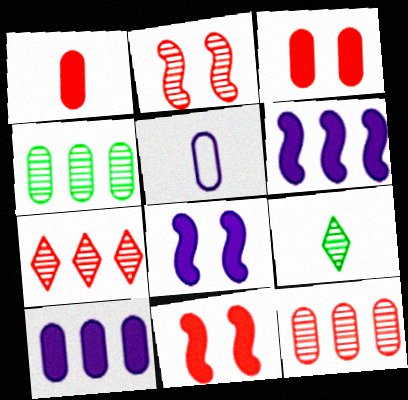[[3, 4, 5]]